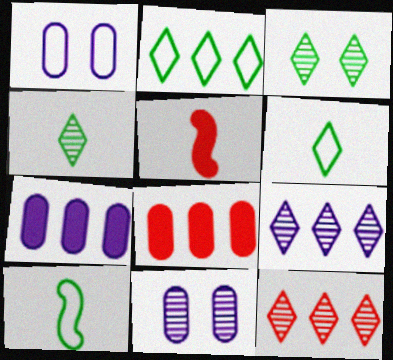[[2, 5, 11]]